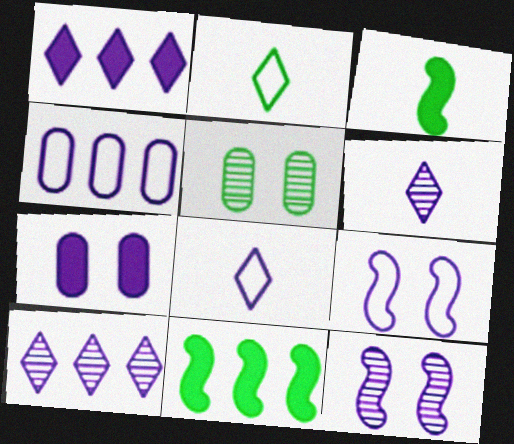[[2, 5, 11], 
[4, 8, 9]]